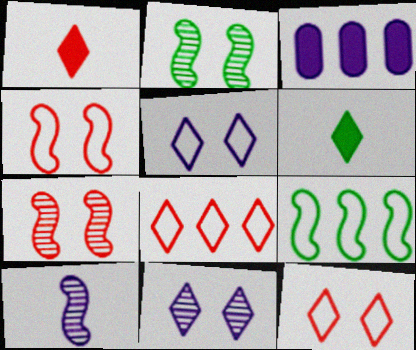[[3, 5, 10], 
[6, 8, 11]]